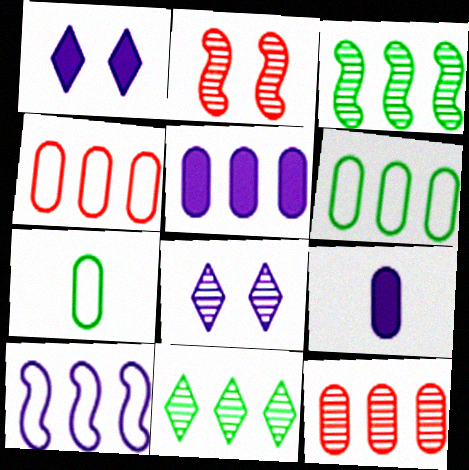[[5, 6, 12], 
[8, 9, 10]]